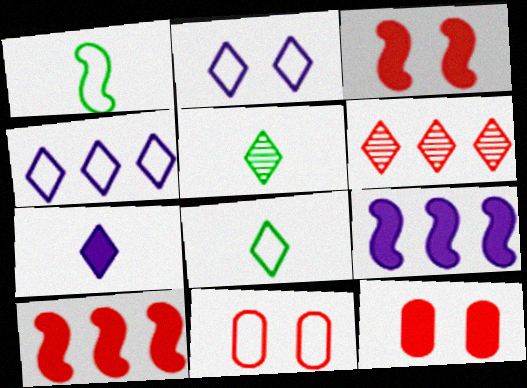[[1, 4, 11], 
[5, 9, 11]]